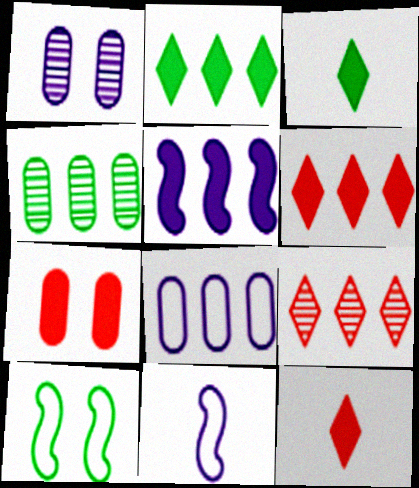[[3, 4, 10], 
[3, 5, 7]]